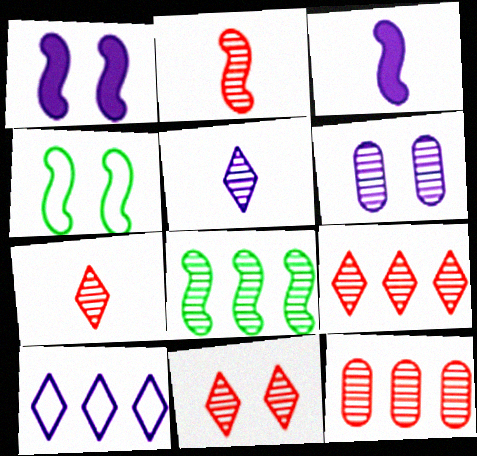[[2, 11, 12], 
[3, 6, 10], 
[6, 7, 8], 
[7, 9, 11]]